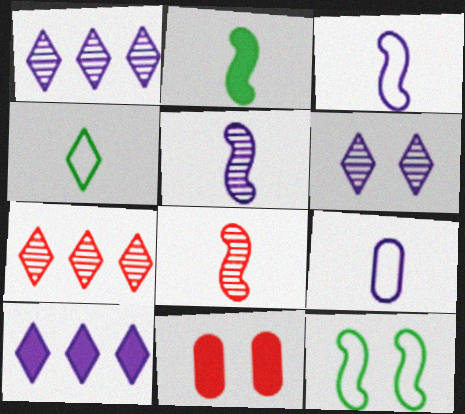[[2, 3, 8], 
[2, 10, 11], 
[6, 11, 12]]